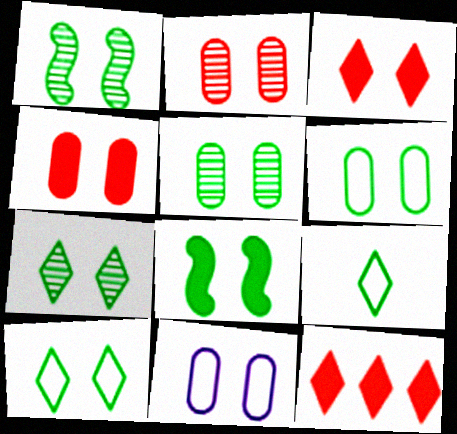[[1, 3, 11], 
[1, 5, 7], 
[4, 5, 11], 
[5, 8, 10], 
[6, 7, 8]]